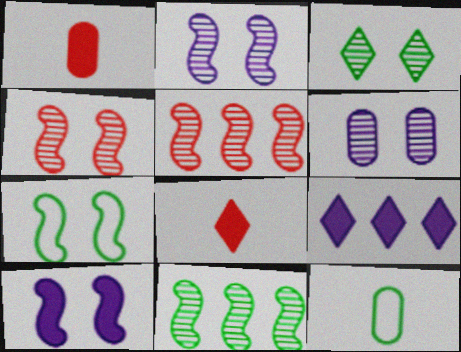[[3, 4, 6], 
[4, 7, 10], 
[4, 9, 12]]